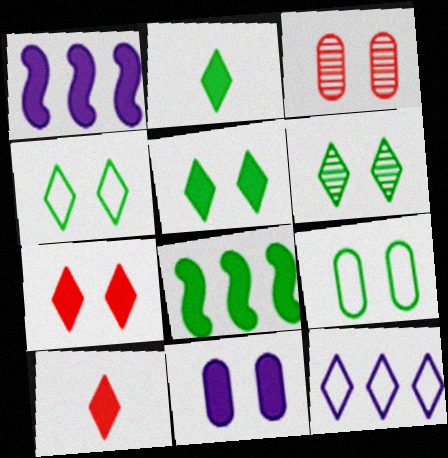[[3, 9, 11], 
[4, 5, 6], 
[6, 10, 12], 
[8, 10, 11]]